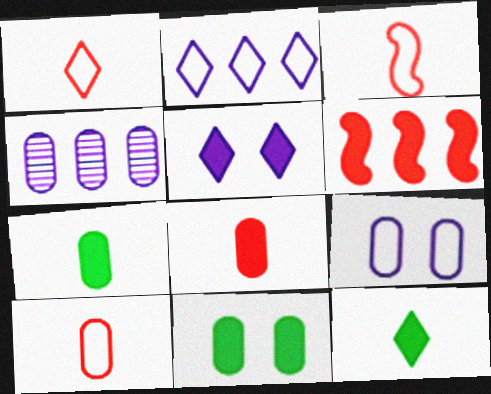[[1, 3, 10], 
[4, 10, 11], 
[5, 6, 7]]